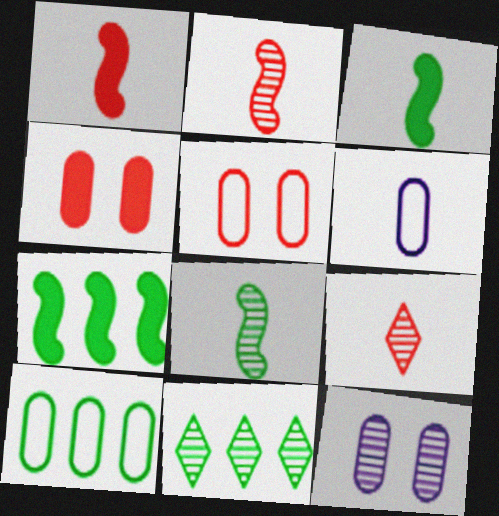[[2, 11, 12], 
[3, 6, 9], 
[5, 6, 10], 
[7, 10, 11]]